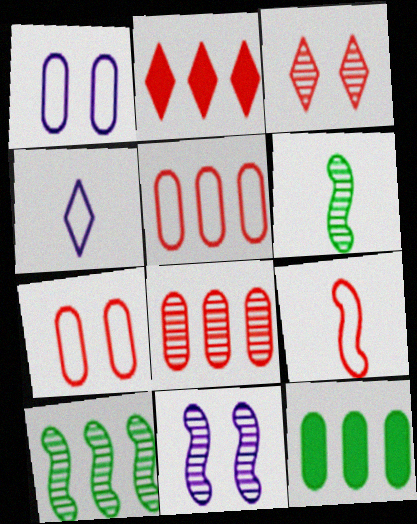[[1, 2, 6]]